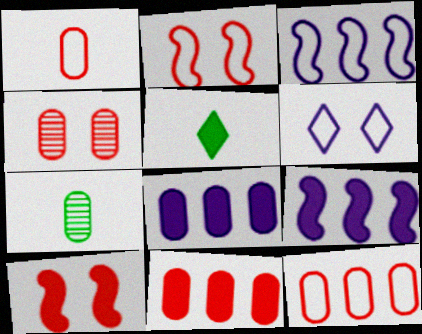[[1, 4, 11], 
[3, 4, 5], 
[5, 8, 10]]